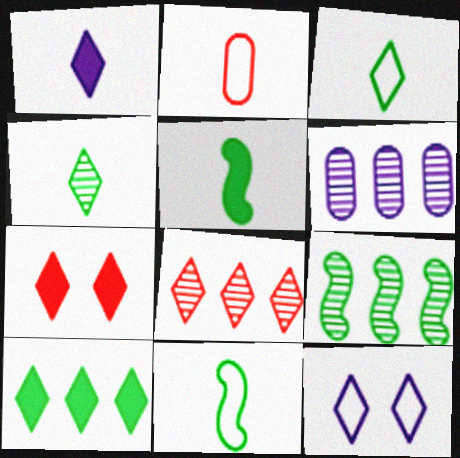[[1, 7, 10], 
[6, 7, 11], 
[6, 8, 9]]